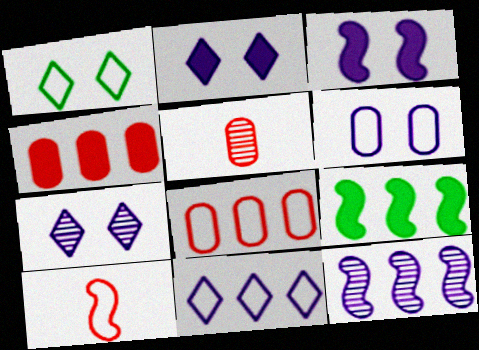[[3, 6, 7]]